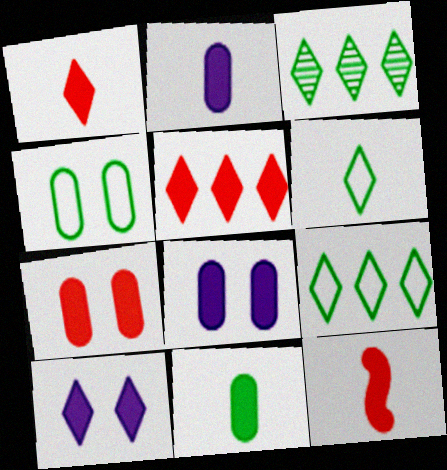[[5, 7, 12]]